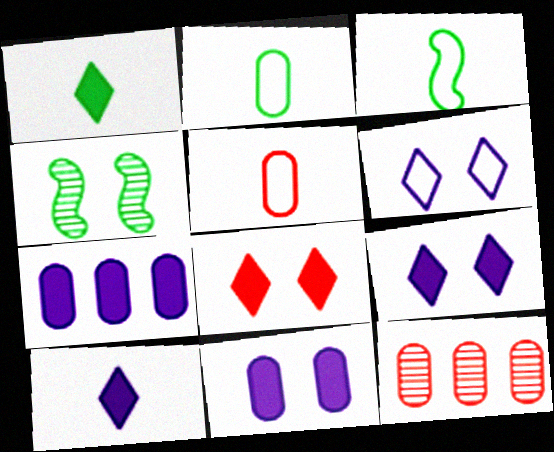[[2, 11, 12], 
[3, 9, 12]]